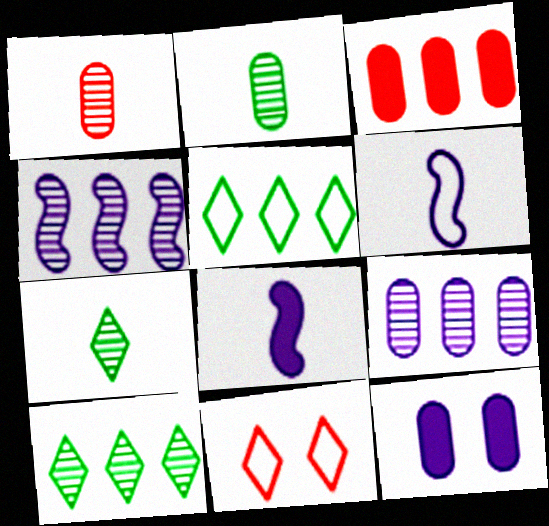[[3, 4, 5]]